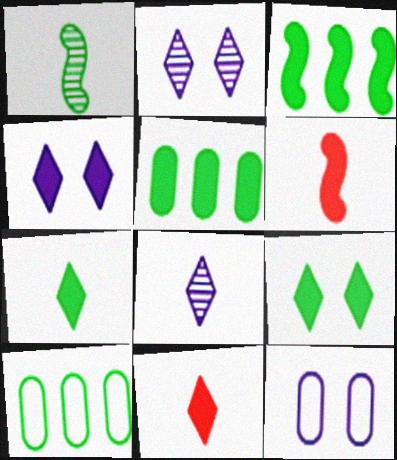[[1, 9, 10], 
[2, 6, 10], 
[4, 5, 6]]